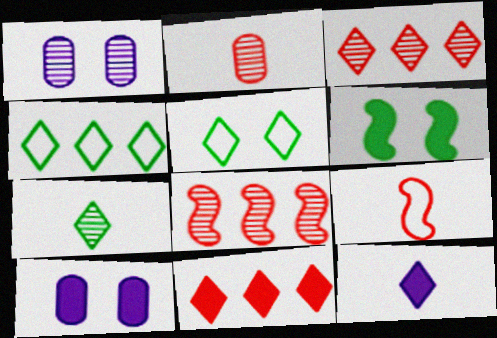[[1, 7, 8], 
[3, 5, 12]]